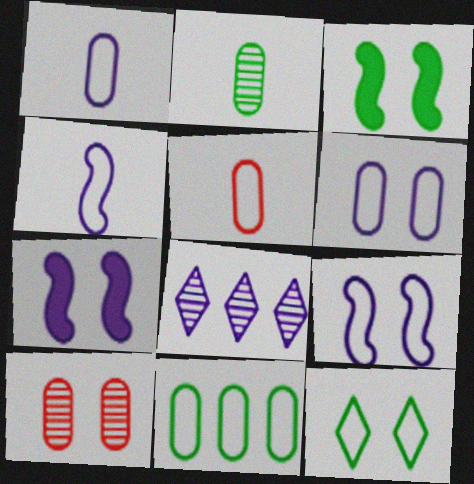[[1, 7, 8], 
[3, 5, 8], 
[5, 6, 11], 
[7, 10, 12]]